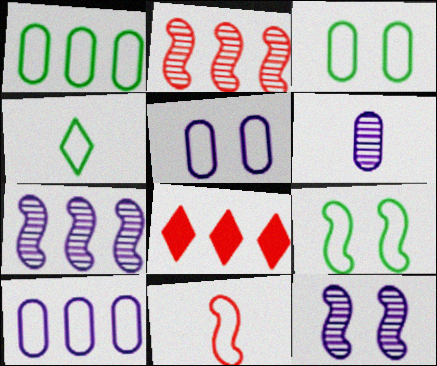[[1, 4, 9], 
[1, 7, 8], 
[6, 8, 9]]